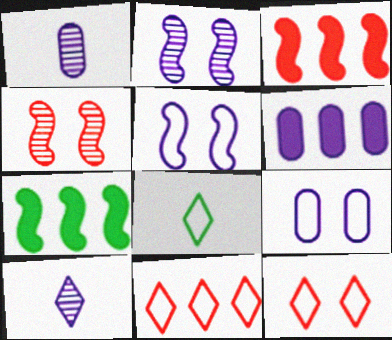[[1, 6, 9], 
[1, 7, 12], 
[4, 6, 8], 
[5, 6, 10]]